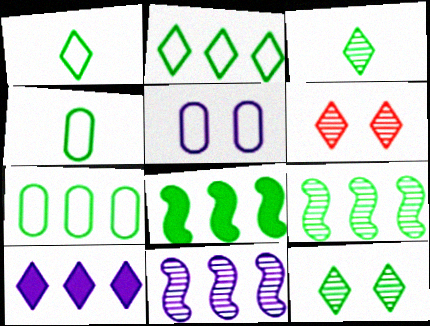[[1, 6, 10], 
[4, 8, 12]]